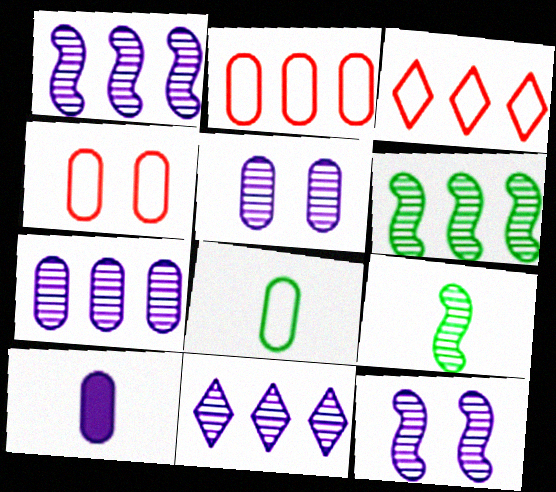[[1, 7, 11]]